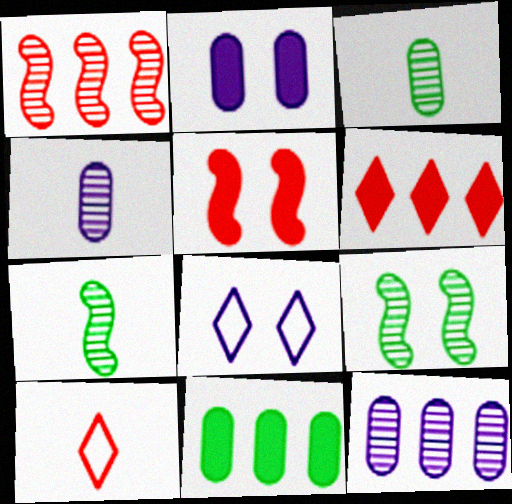[]